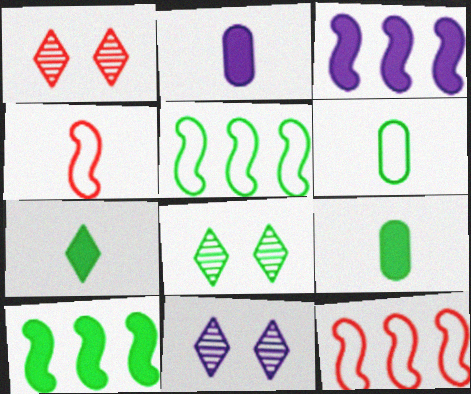[[1, 2, 5], 
[1, 3, 6], 
[1, 8, 11], 
[2, 8, 12], 
[5, 8, 9], 
[6, 8, 10], 
[9, 11, 12]]